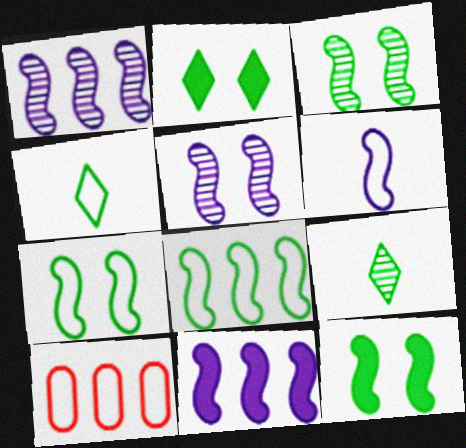[[3, 7, 12], 
[5, 6, 11]]